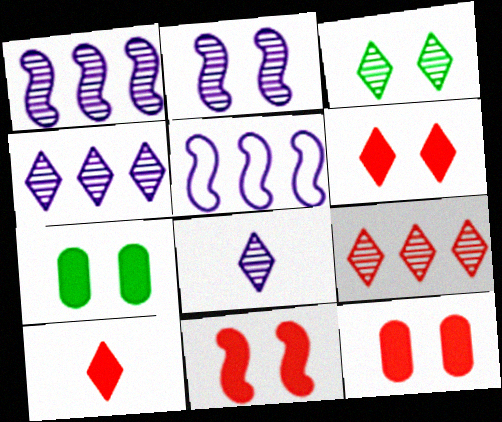[[3, 8, 9], 
[6, 11, 12]]